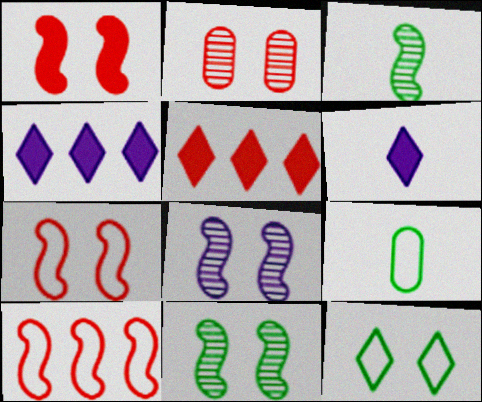[[5, 8, 9]]